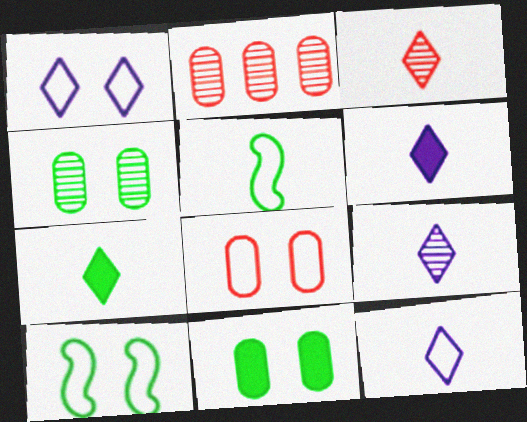[[1, 8, 10], 
[2, 6, 10], 
[3, 7, 12], 
[6, 9, 12]]